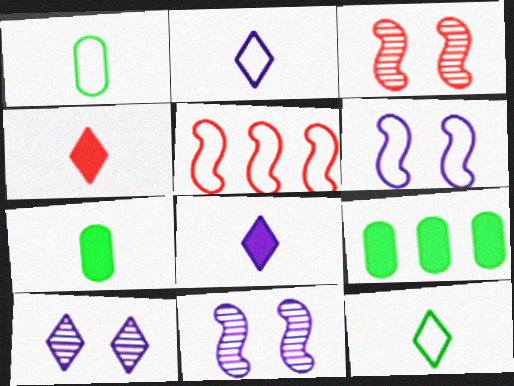[[2, 3, 9], 
[5, 7, 10]]